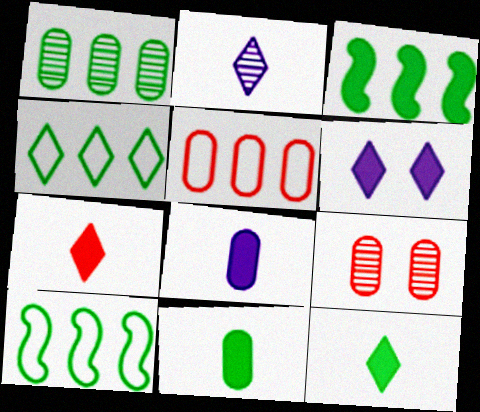[[1, 3, 4]]